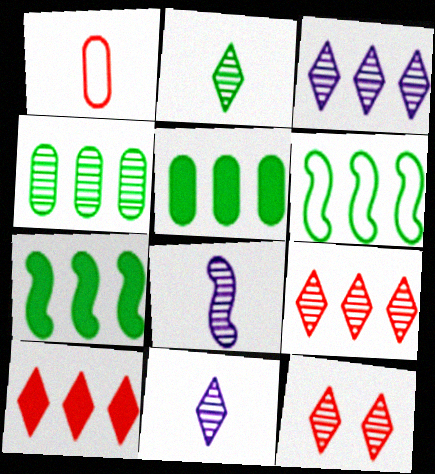[[2, 3, 12], 
[4, 8, 12]]